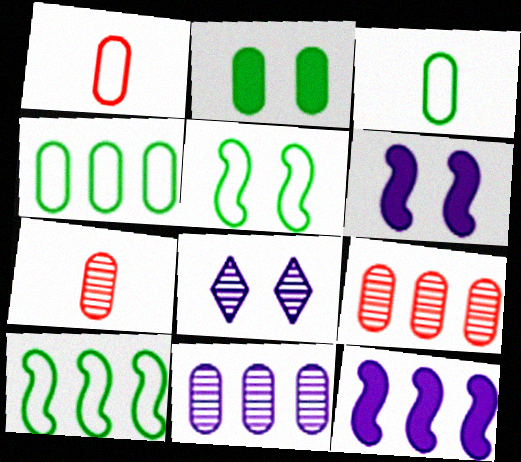[[1, 2, 11]]